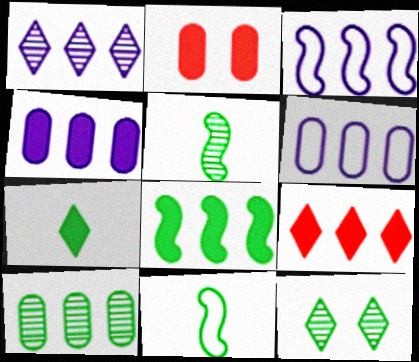[[1, 2, 11], 
[1, 3, 4], 
[3, 9, 10], 
[4, 8, 9], 
[5, 10, 12]]